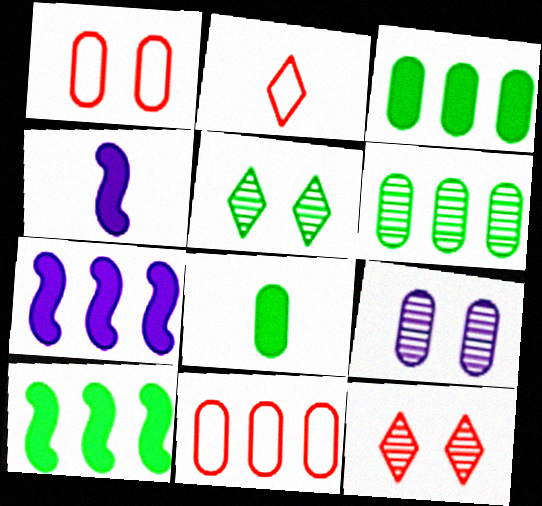[[2, 9, 10], 
[4, 5, 11], 
[8, 9, 11]]